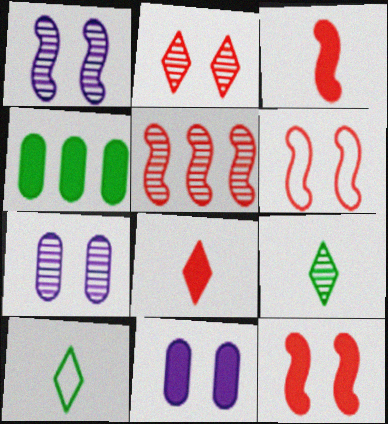[[3, 5, 6], 
[5, 7, 9], 
[5, 10, 11]]